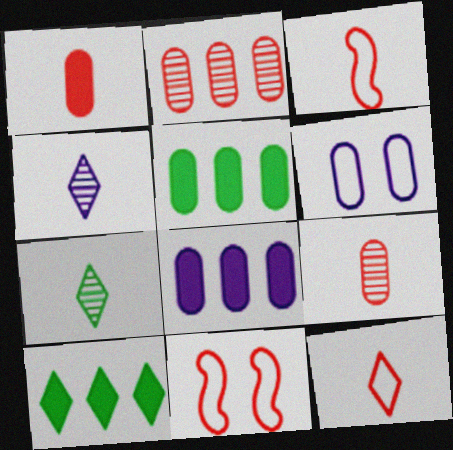[[4, 5, 11], 
[5, 6, 9], 
[7, 8, 11]]